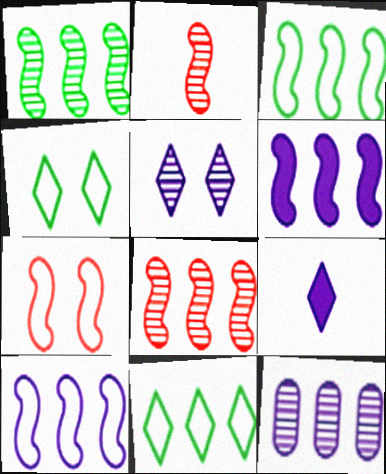[[3, 6, 8]]